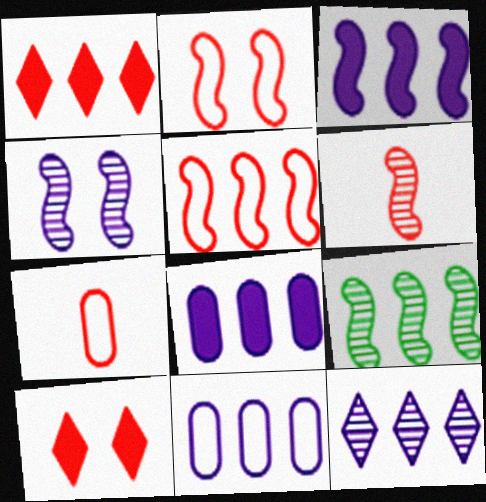[[1, 9, 11], 
[3, 5, 9], 
[3, 11, 12], 
[4, 6, 9]]